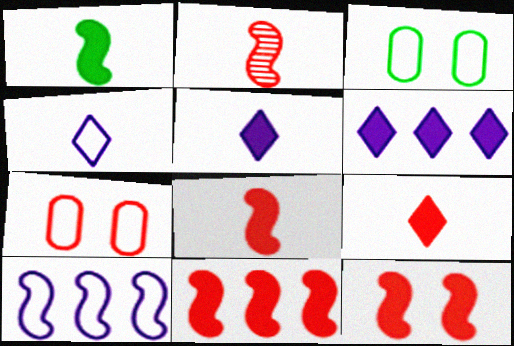[[2, 3, 6], 
[8, 11, 12]]